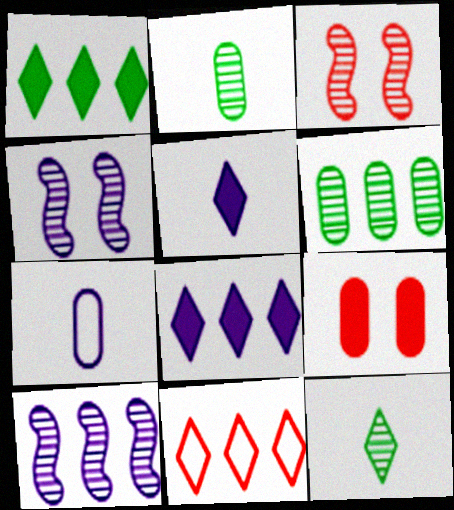[[1, 3, 7], 
[4, 7, 8], 
[6, 7, 9]]